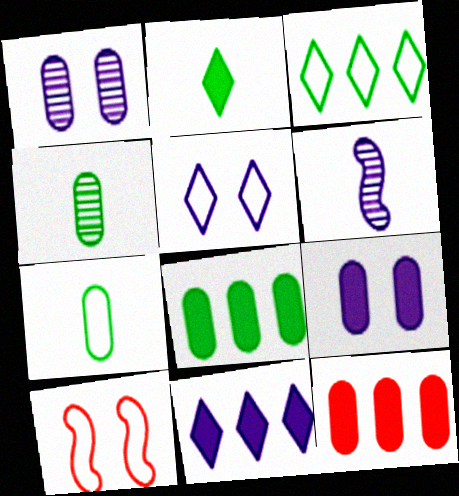[[1, 7, 12], 
[4, 10, 11]]